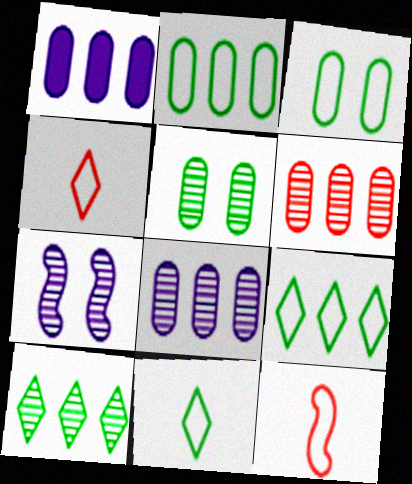[[1, 2, 6]]